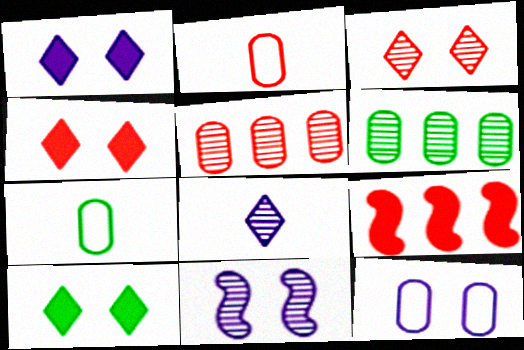[[1, 4, 10], 
[1, 11, 12], 
[2, 3, 9]]